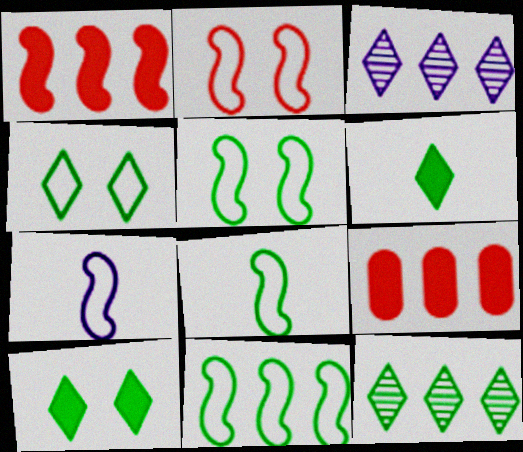[[2, 7, 11], 
[3, 9, 11], 
[4, 6, 12], 
[5, 8, 11]]